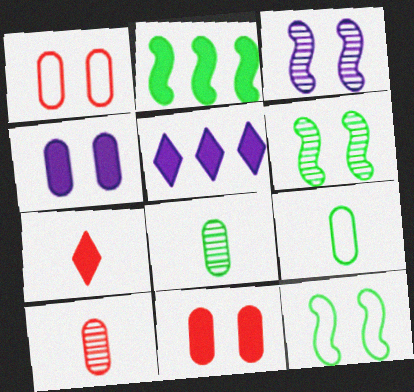[[2, 4, 7], 
[5, 10, 12]]